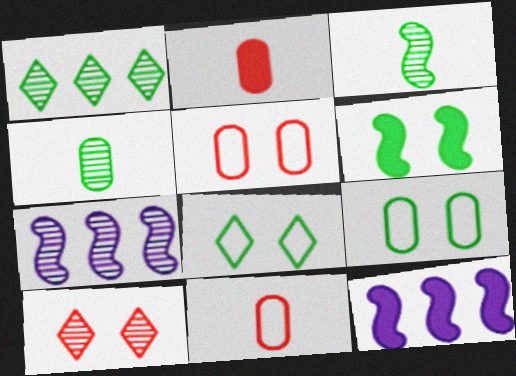[[2, 7, 8], 
[4, 7, 10]]